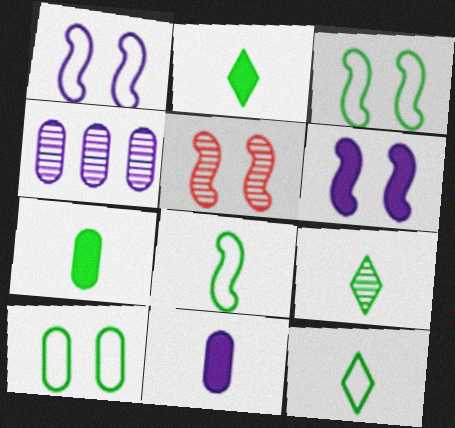[[2, 9, 12], 
[3, 5, 6], 
[4, 5, 9], 
[7, 8, 9]]